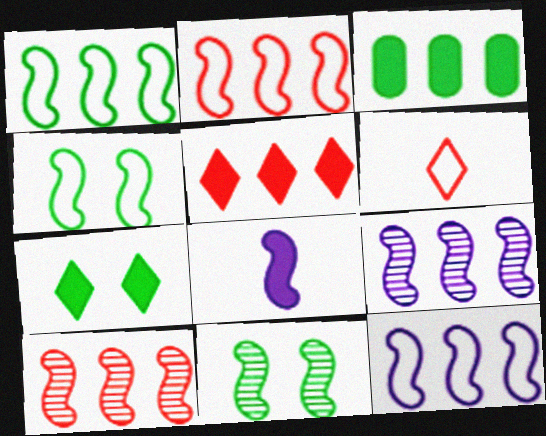[[1, 2, 12], 
[2, 8, 11], 
[4, 8, 10]]